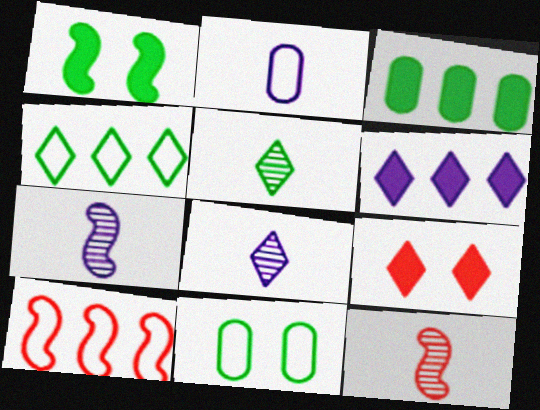[[1, 7, 10], 
[4, 8, 9], 
[6, 11, 12]]